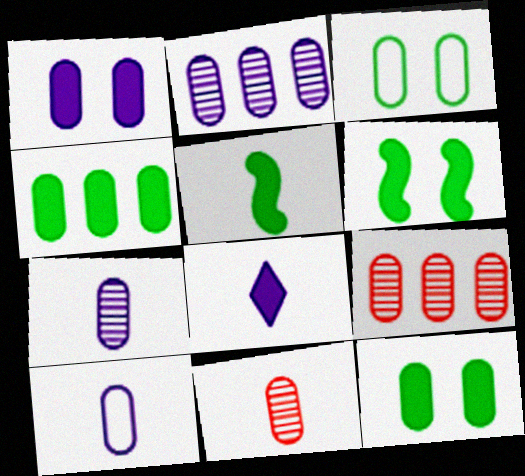[[1, 2, 10], 
[9, 10, 12]]